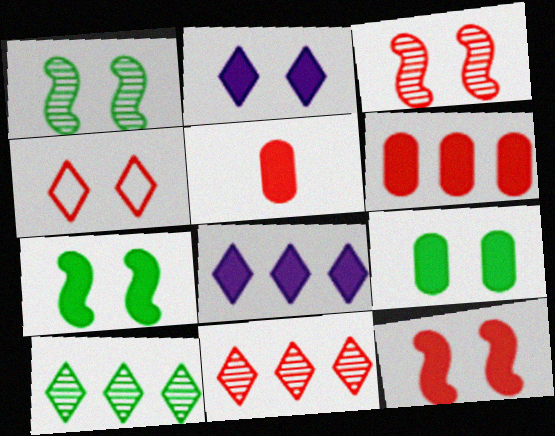[[2, 9, 12], 
[5, 7, 8]]